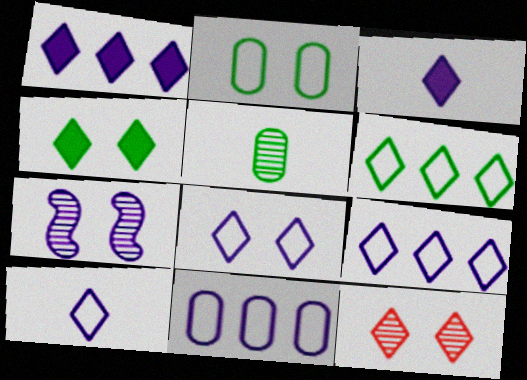[[3, 6, 12], 
[3, 7, 11], 
[4, 8, 12], 
[8, 9, 10]]